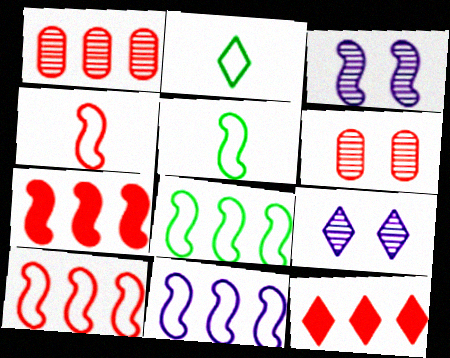[[1, 10, 12], 
[2, 9, 12], 
[3, 5, 7], 
[4, 6, 12], 
[8, 10, 11]]